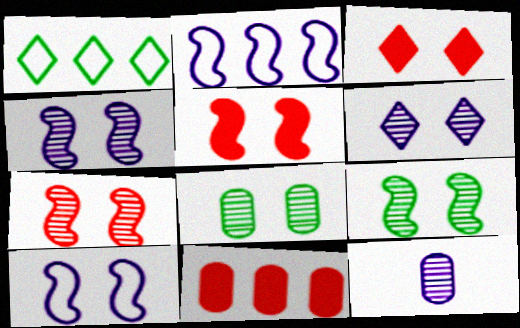[[1, 5, 12], 
[3, 8, 10], 
[4, 7, 9], 
[5, 9, 10], 
[6, 7, 8]]